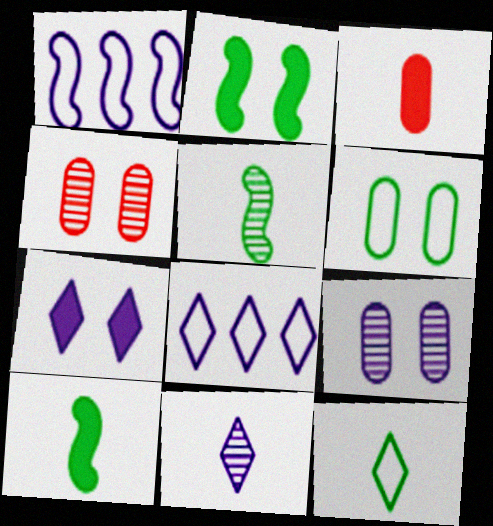[[4, 8, 10], 
[7, 8, 11]]